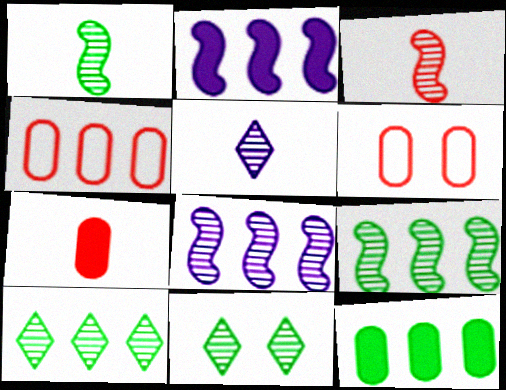[[2, 4, 10]]